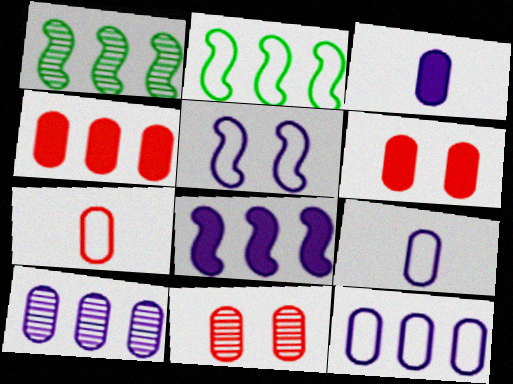[[4, 7, 11]]